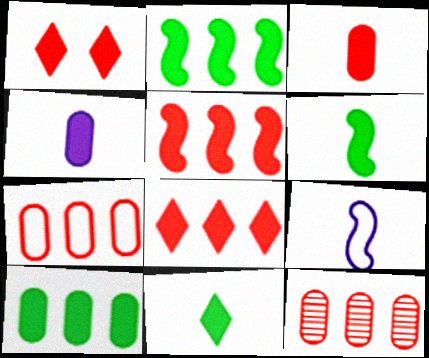[[1, 2, 4], 
[1, 3, 5]]